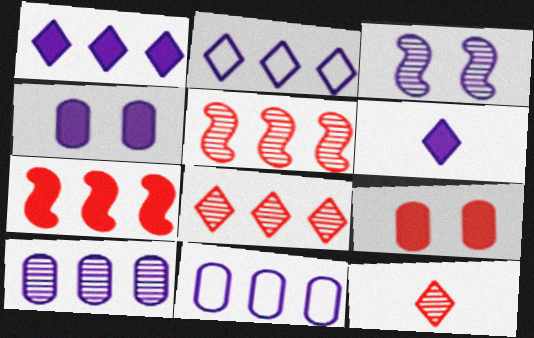[[3, 6, 11]]